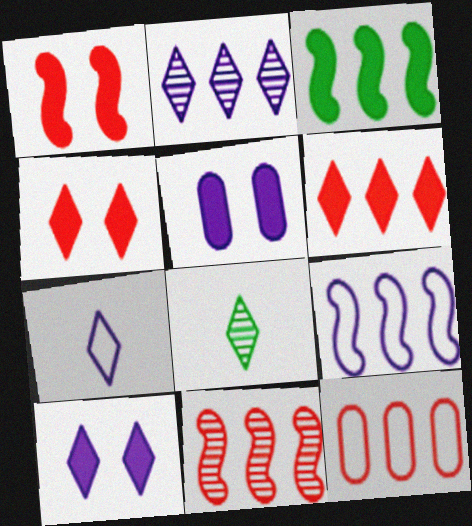[[2, 3, 12], 
[2, 7, 10], 
[3, 9, 11], 
[6, 11, 12]]